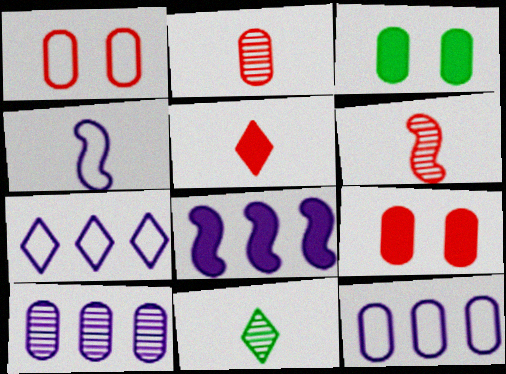[[1, 8, 11], 
[2, 3, 12], 
[3, 5, 8], 
[3, 6, 7], 
[7, 8, 10]]